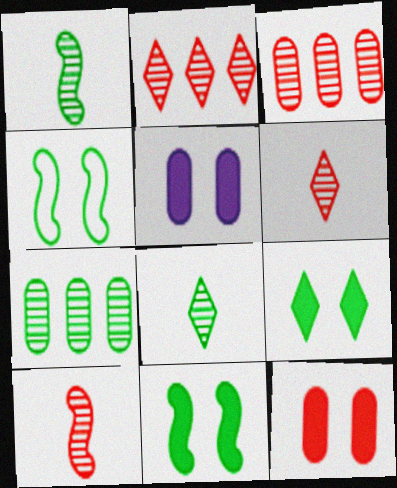[]